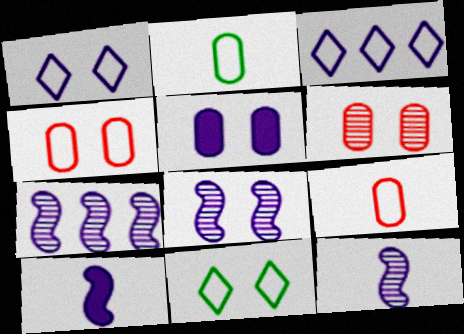[[1, 5, 8], 
[3, 5, 12], 
[7, 8, 12]]